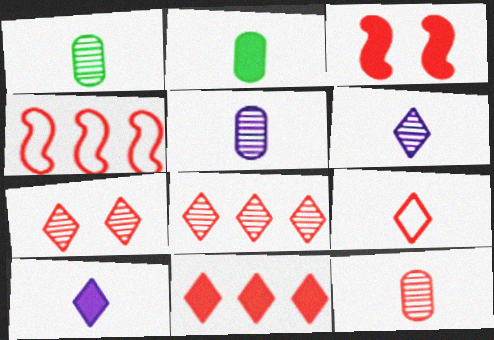[[1, 5, 12], 
[7, 9, 11]]